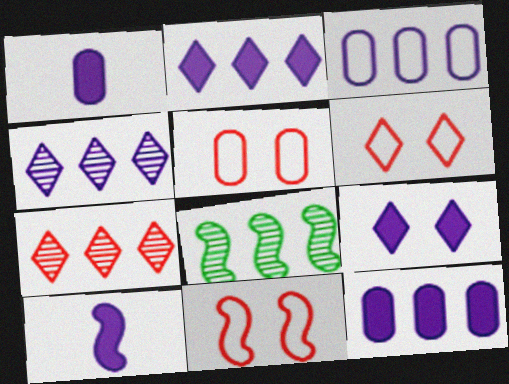[[1, 6, 8], 
[5, 6, 11], 
[8, 10, 11], 
[9, 10, 12]]